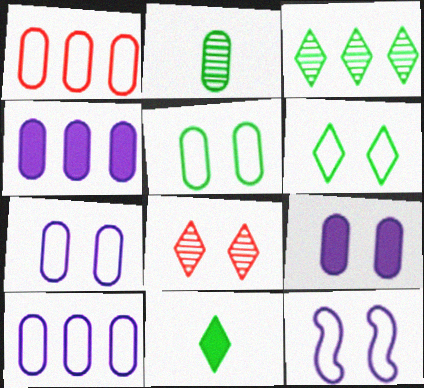[[1, 2, 9], 
[3, 6, 11]]